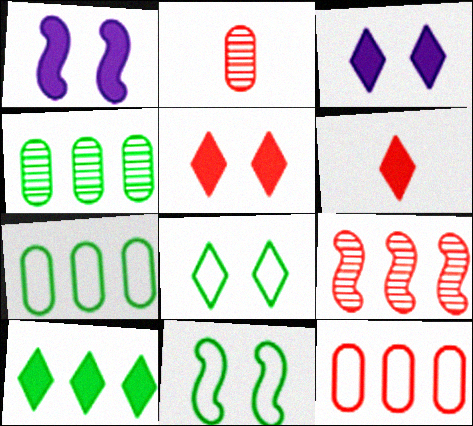[[3, 6, 10]]